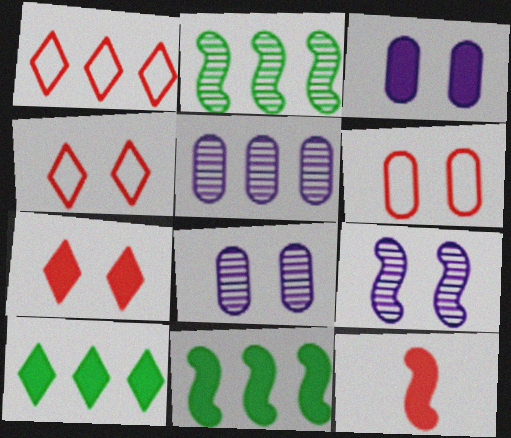[[1, 5, 11], 
[3, 10, 12]]